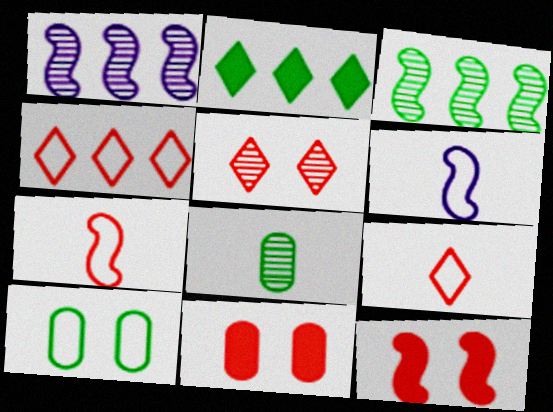[[1, 5, 8], 
[3, 6, 12], 
[4, 6, 10]]